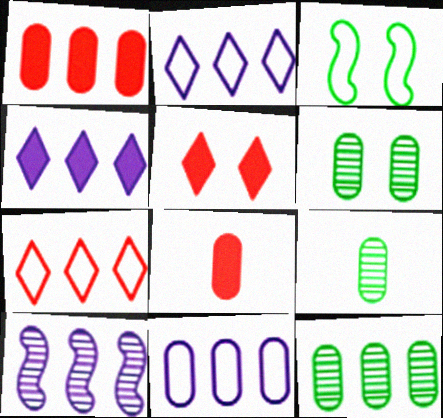[[1, 11, 12], 
[4, 10, 11], 
[6, 8, 11], 
[6, 9, 12]]